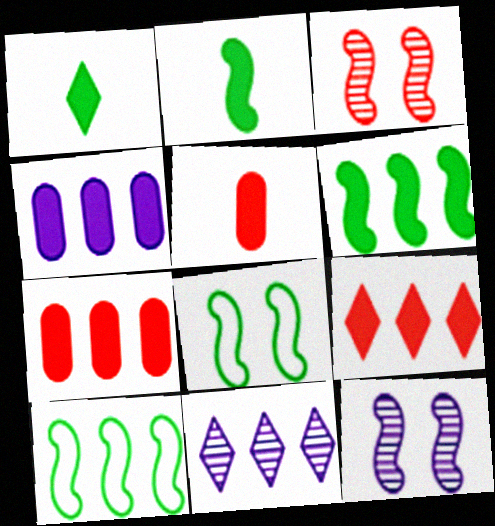[[4, 6, 9], 
[5, 8, 11], 
[7, 10, 11]]